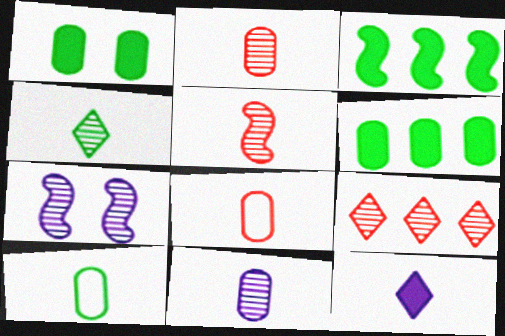[[4, 5, 11], 
[5, 10, 12]]